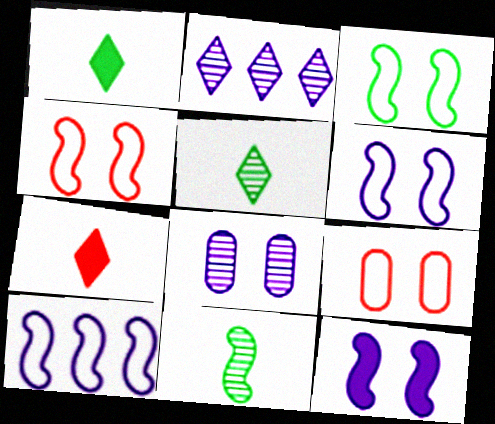[[3, 4, 6]]